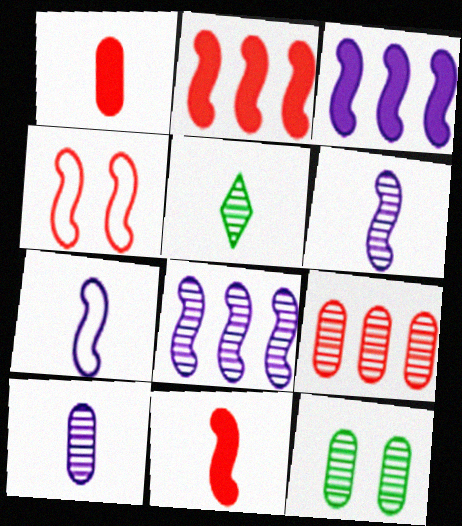[[1, 5, 7], 
[9, 10, 12]]